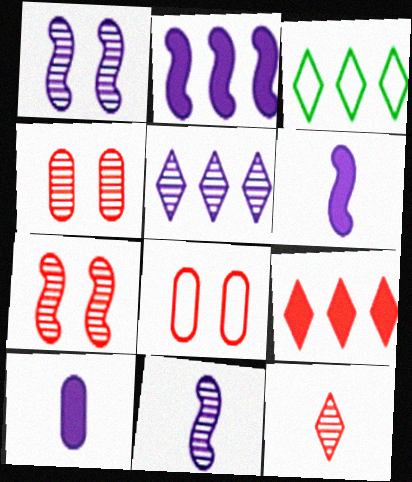[[3, 4, 6], 
[3, 5, 9], 
[3, 7, 10]]